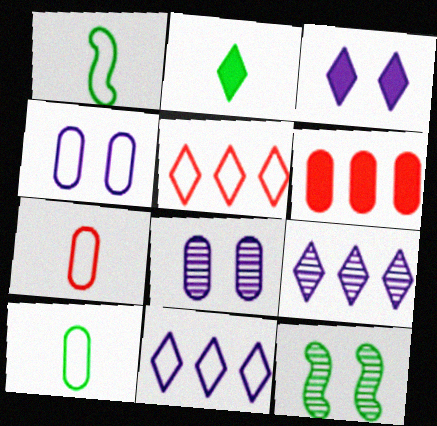[[1, 4, 5], 
[6, 8, 10]]